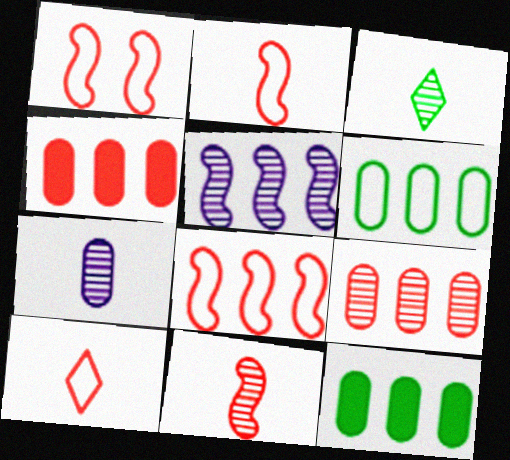[[1, 2, 8], 
[3, 7, 11]]